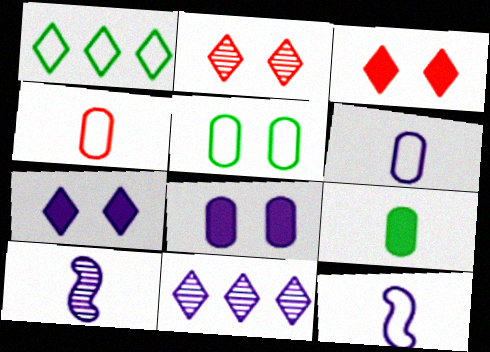[[8, 11, 12]]